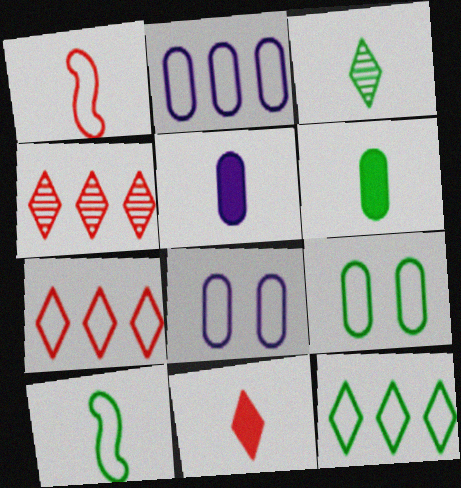[[1, 3, 5], 
[1, 8, 12], 
[3, 6, 10], 
[7, 8, 10], 
[9, 10, 12]]